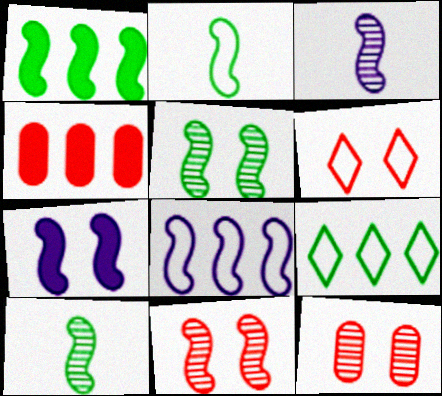[[1, 2, 5], 
[3, 7, 8]]